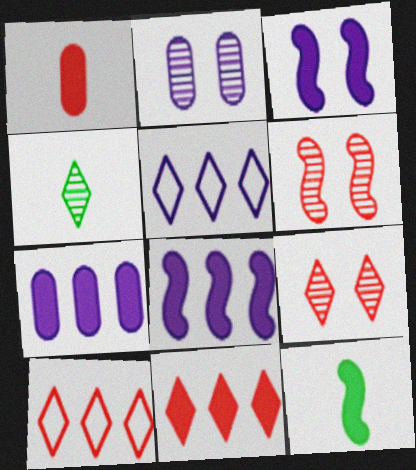[[1, 6, 10], 
[2, 10, 12]]